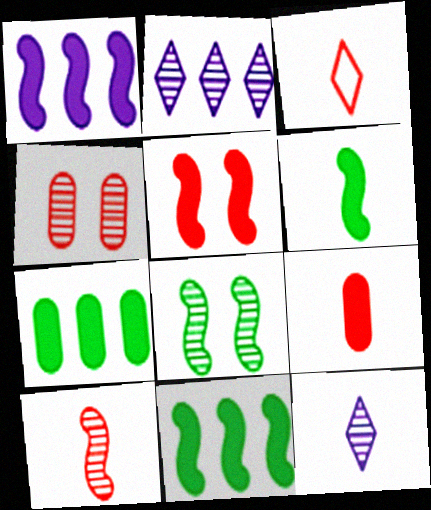[[1, 5, 6], 
[3, 9, 10]]